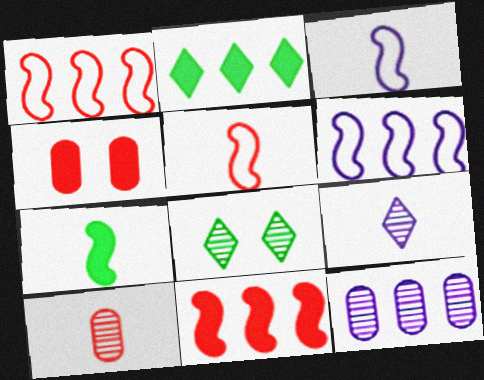[[1, 2, 12]]